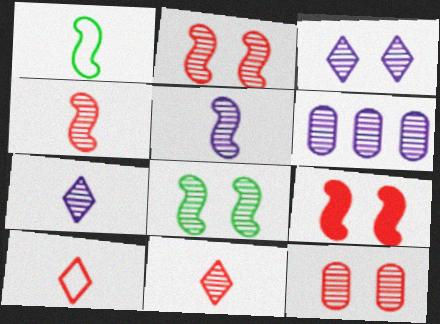[[3, 5, 6], 
[3, 8, 12], 
[6, 8, 11]]